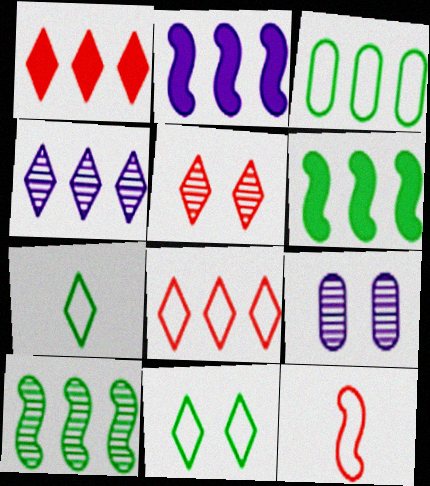[]